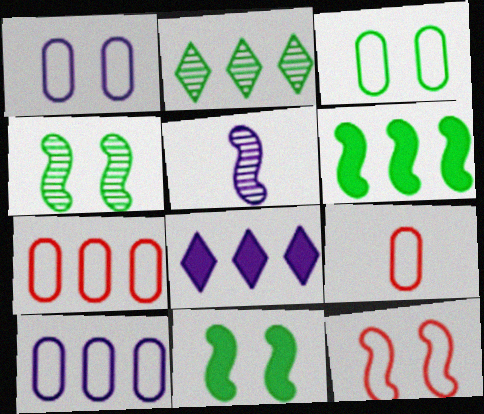[[1, 5, 8], 
[3, 9, 10], 
[4, 8, 9], 
[5, 6, 12]]